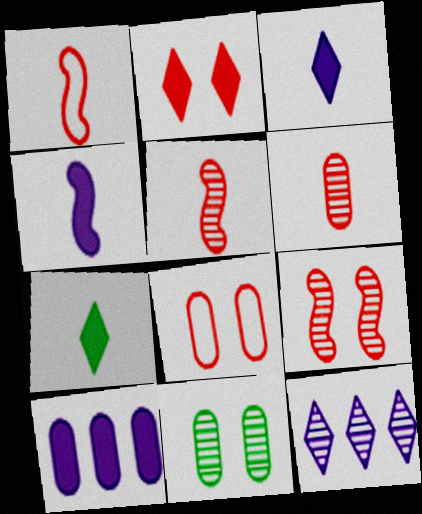[[2, 8, 9], 
[5, 11, 12]]